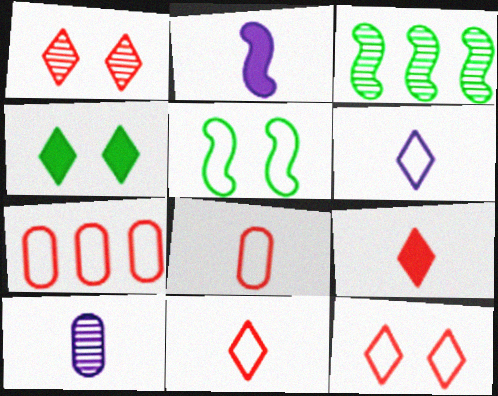[[1, 3, 10], 
[2, 6, 10], 
[5, 6, 7]]